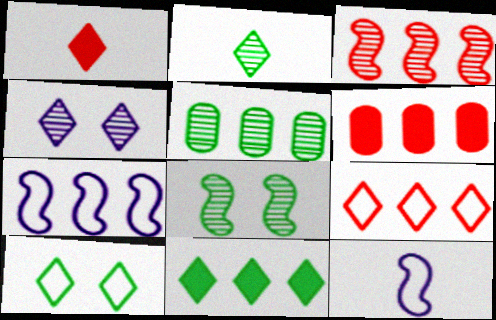[[2, 5, 8], 
[2, 10, 11], 
[3, 6, 9]]